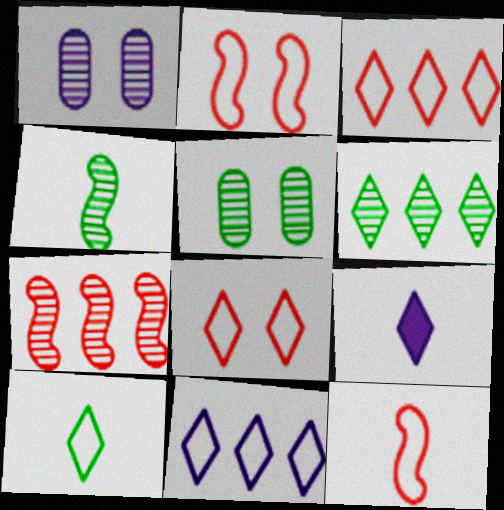[[4, 5, 6], 
[6, 8, 9], 
[8, 10, 11]]